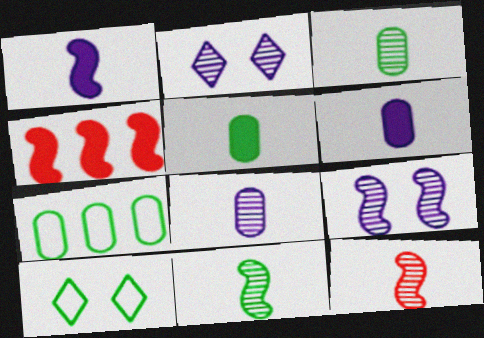[[4, 8, 10]]